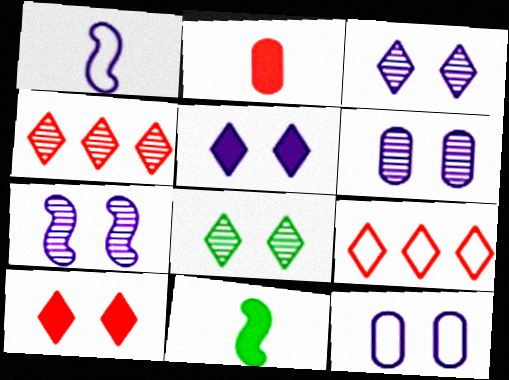[[3, 6, 7], 
[4, 11, 12], 
[5, 7, 12], 
[6, 9, 11]]